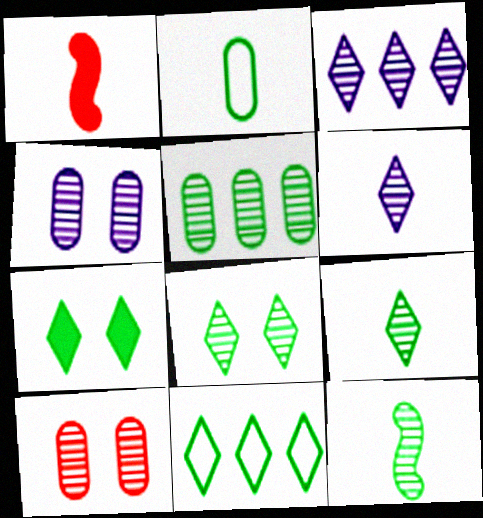[[1, 2, 6], 
[1, 4, 11], 
[3, 10, 12], 
[5, 8, 12], 
[7, 9, 11]]